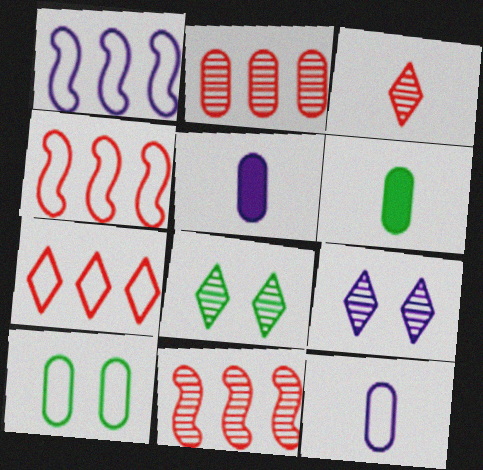[[1, 5, 9], 
[2, 5, 10], 
[4, 5, 8], 
[4, 6, 9]]